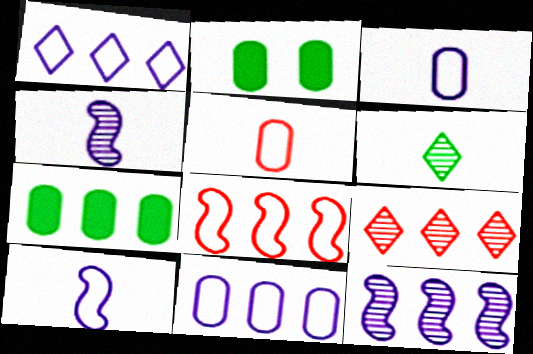[[2, 9, 10]]